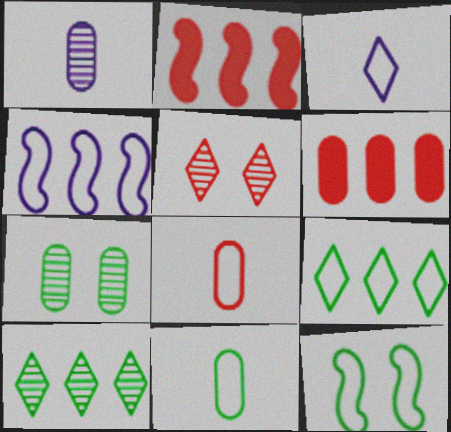[[2, 3, 7], 
[2, 5, 8], 
[4, 6, 10], 
[9, 11, 12]]